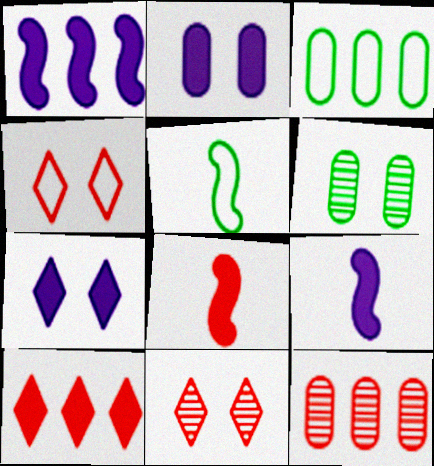[[3, 9, 11], 
[4, 8, 12], 
[5, 7, 12]]